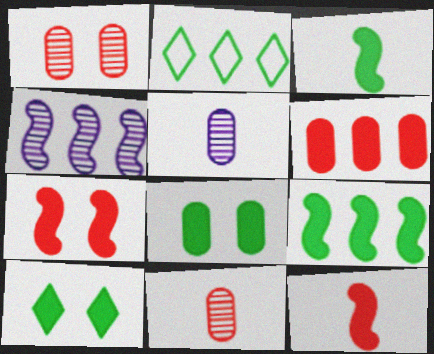[[2, 4, 6], 
[2, 5, 7]]